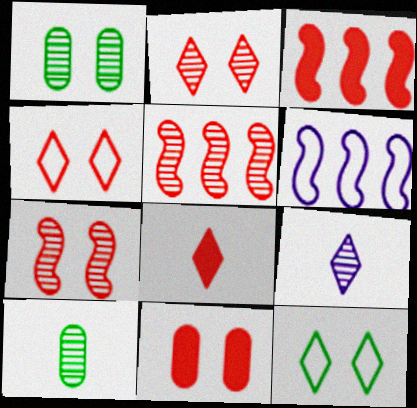[[1, 5, 9], 
[1, 6, 8], 
[3, 8, 11], 
[4, 7, 11]]